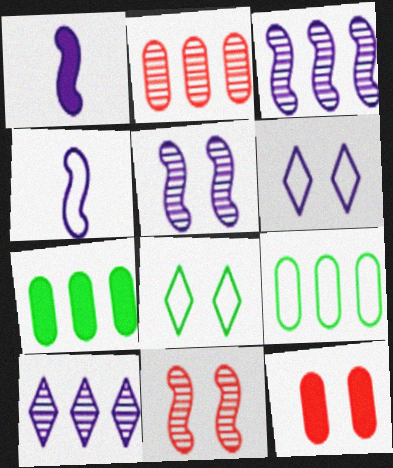[[1, 2, 8], 
[5, 8, 12]]